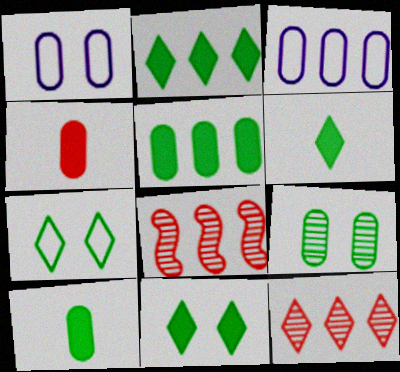[[1, 6, 8], 
[2, 3, 8], 
[2, 6, 11], 
[3, 4, 9]]